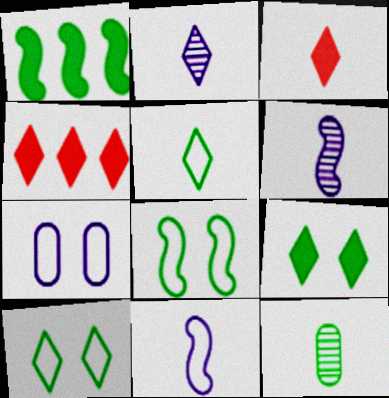[[1, 10, 12], 
[2, 3, 5], 
[2, 4, 10], 
[3, 11, 12]]